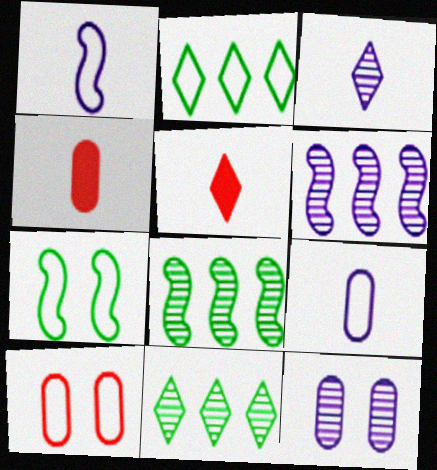[[1, 2, 10], 
[3, 6, 12]]